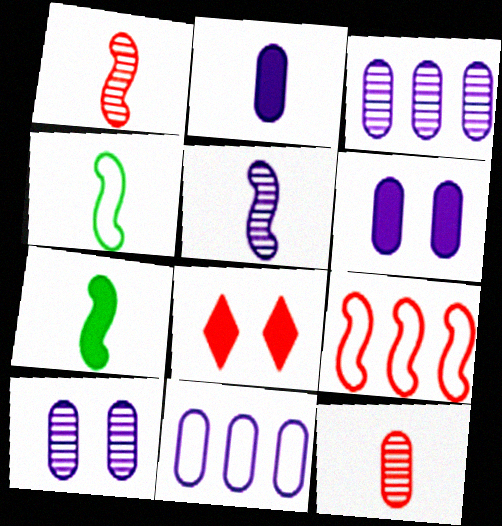[[2, 10, 11], 
[3, 4, 8], 
[8, 9, 12]]